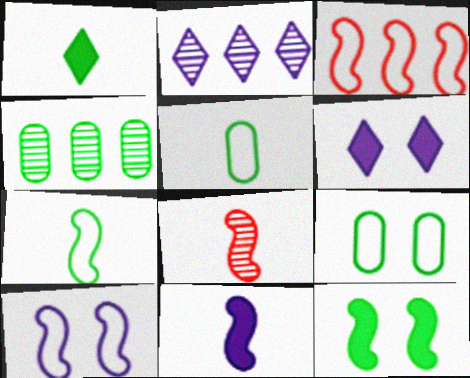[[3, 7, 10], 
[7, 8, 11]]